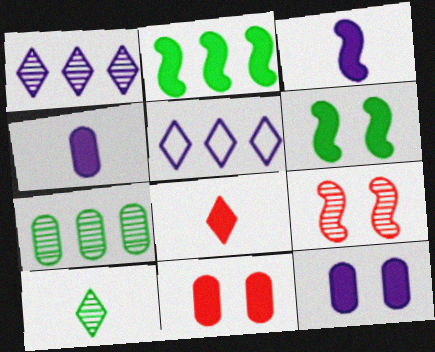[[2, 8, 12]]